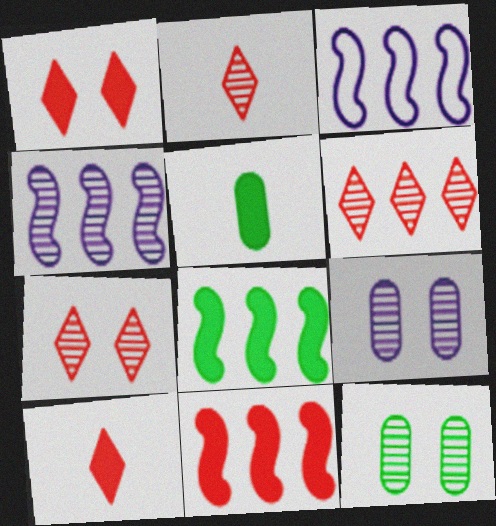[[2, 4, 12], 
[2, 6, 7], 
[3, 5, 7], 
[3, 10, 12]]